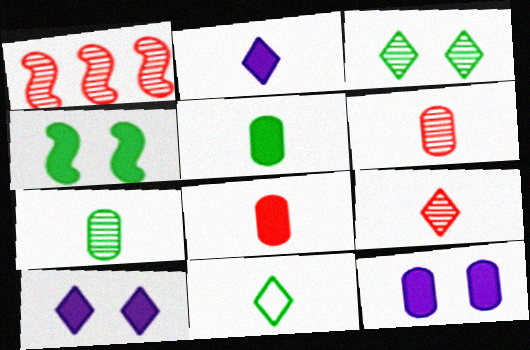[[1, 11, 12], 
[2, 9, 11]]